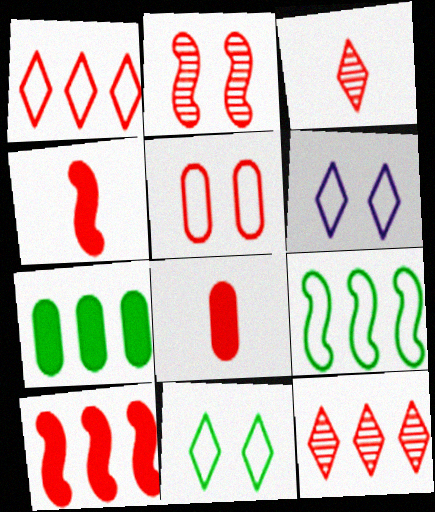[[1, 2, 8], 
[3, 5, 10], 
[4, 5, 12]]